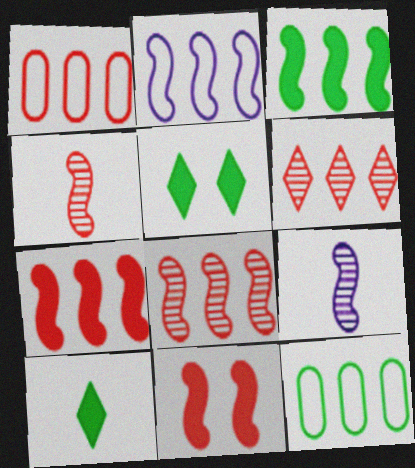[[1, 5, 9], 
[1, 6, 7], 
[2, 3, 8]]